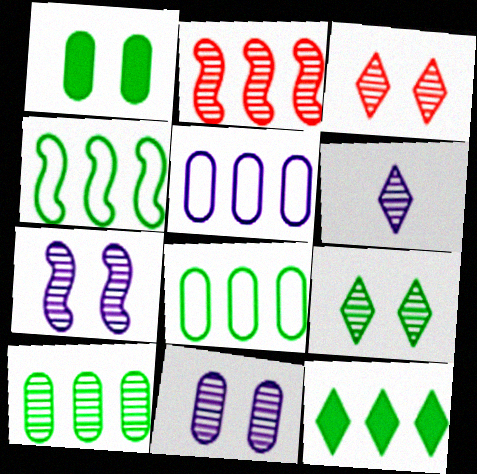[[2, 5, 12], 
[4, 10, 12]]